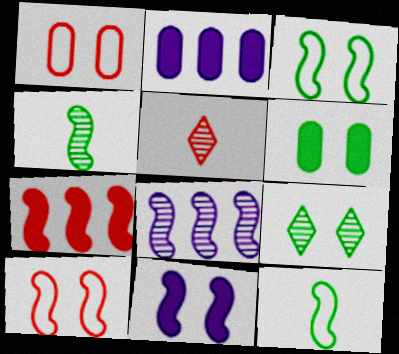[[1, 5, 7], 
[1, 9, 11], 
[2, 3, 5], 
[3, 6, 9]]